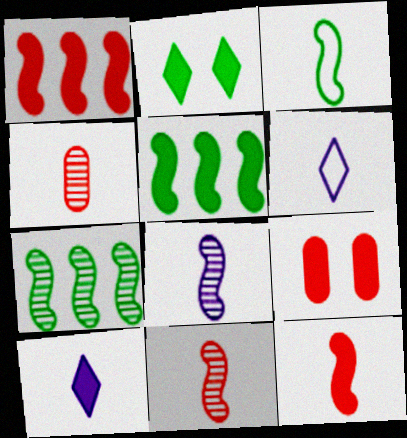[[3, 4, 10], 
[3, 8, 12], 
[5, 9, 10], 
[6, 7, 9]]